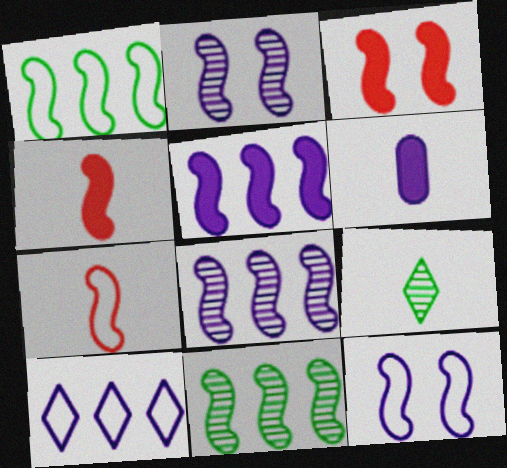[[1, 2, 4], 
[1, 7, 12], 
[2, 6, 10], 
[4, 11, 12], 
[6, 7, 9]]